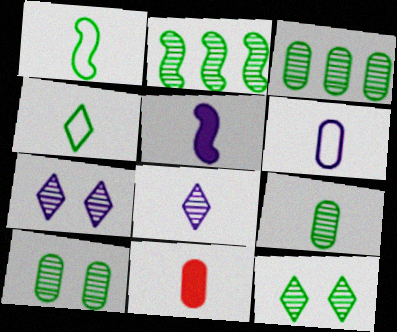[[1, 8, 11], 
[2, 9, 12], 
[3, 9, 10], 
[5, 6, 8], 
[6, 9, 11]]